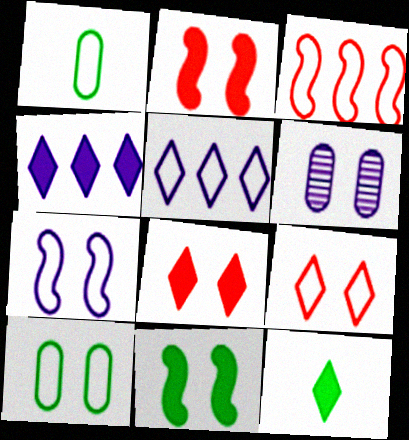[[3, 6, 12], 
[4, 8, 12], 
[6, 9, 11], 
[7, 9, 10]]